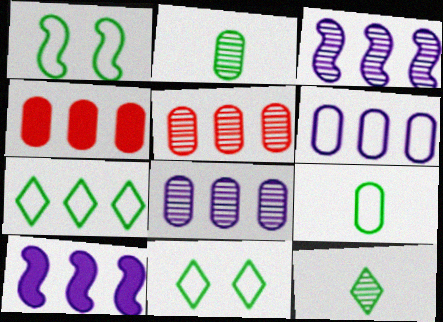[[1, 7, 9], 
[3, 4, 7], 
[5, 7, 10]]